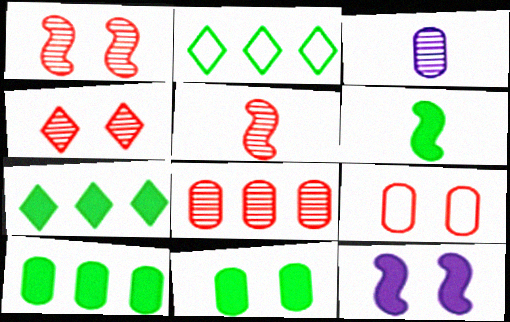[[3, 9, 10], 
[4, 5, 8], 
[6, 7, 11]]